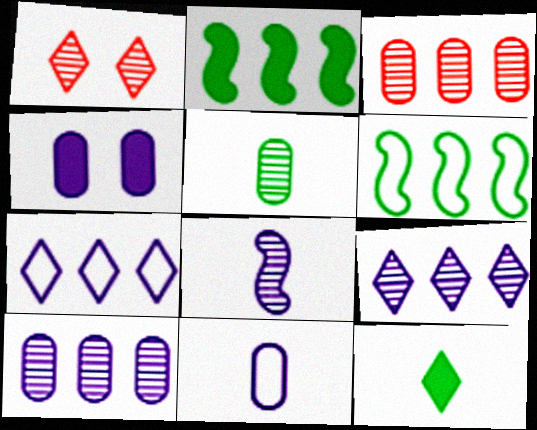[[1, 2, 11], 
[1, 7, 12], 
[2, 3, 7], 
[4, 7, 8], 
[4, 10, 11]]